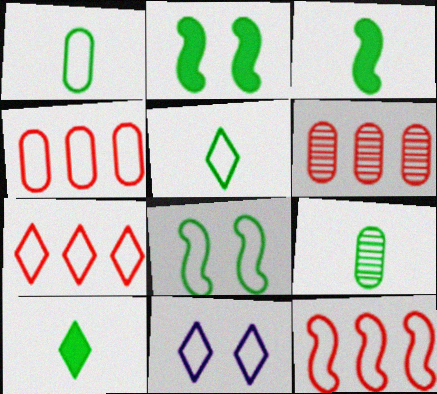[[1, 11, 12], 
[3, 5, 9], 
[3, 6, 11], 
[4, 7, 12], 
[5, 7, 11]]